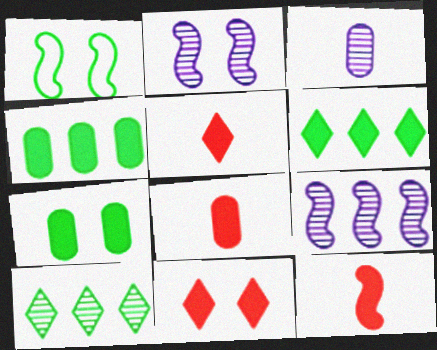[[1, 9, 12], 
[5, 8, 12]]